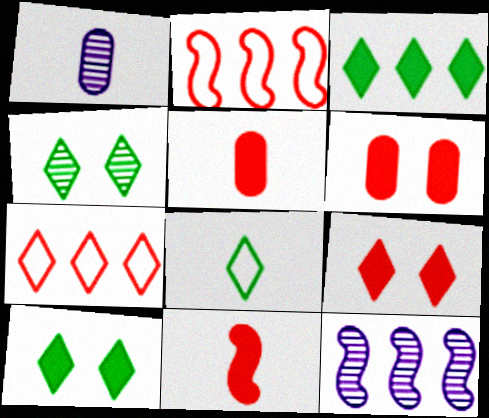[[1, 2, 10], 
[1, 8, 11], 
[3, 4, 8], 
[6, 8, 12]]